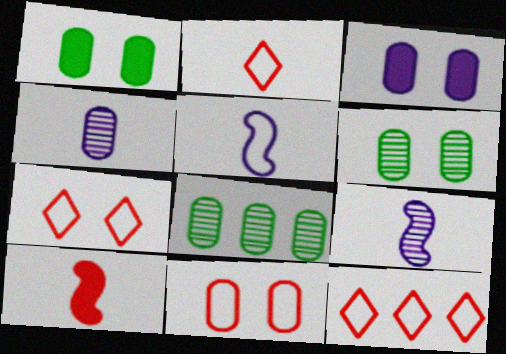[[1, 9, 12], 
[2, 7, 12], 
[3, 6, 11]]